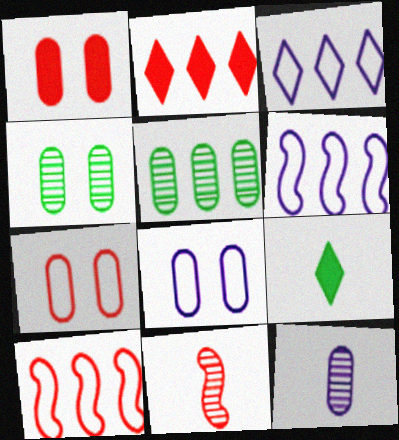[[1, 4, 8], 
[2, 5, 6], 
[2, 7, 11]]